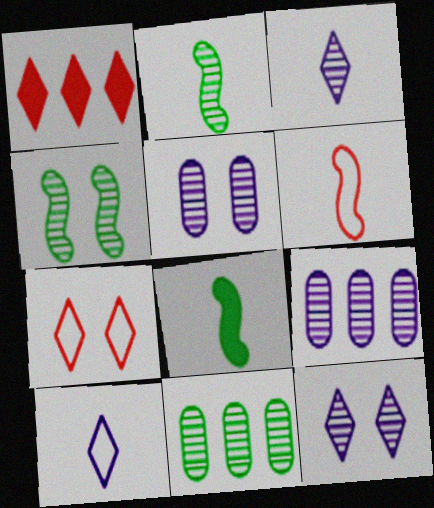[[7, 8, 9]]